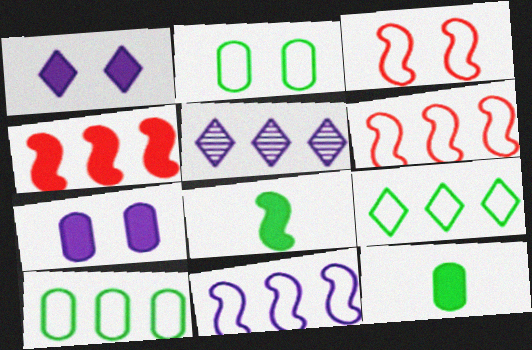[[1, 4, 12], 
[3, 5, 12], 
[4, 5, 10]]